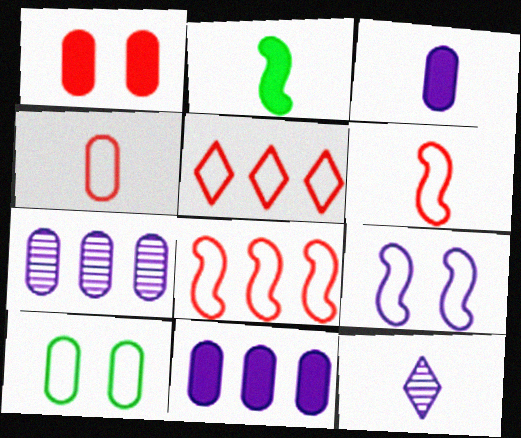[[2, 4, 12], 
[9, 11, 12]]